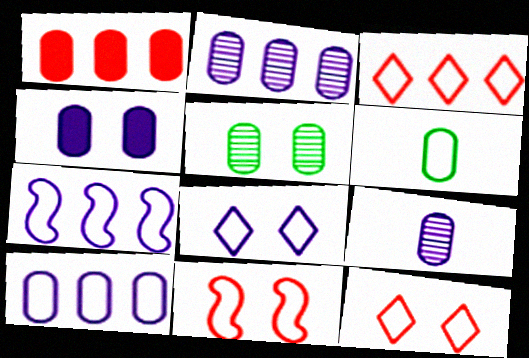[[4, 9, 10], 
[6, 7, 12]]